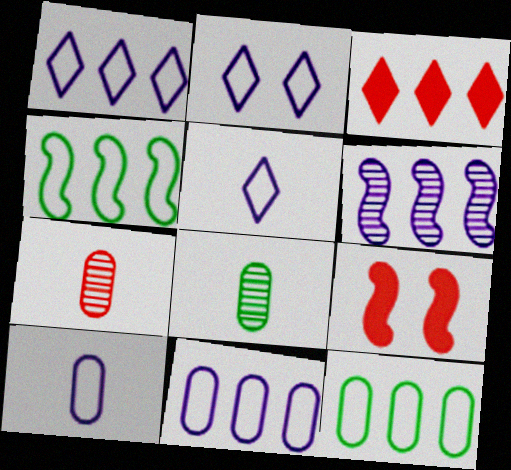[[1, 2, 5], 
[1, 8, 9], 
[3, 6, 12]]